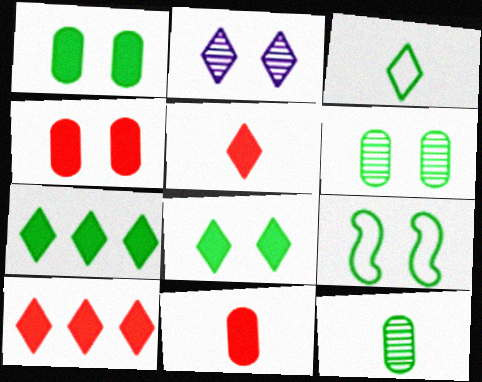[[2, 3, 10], 
[2, 4, 9], 
[6, 8, 9], 
[7, 9, 12]]